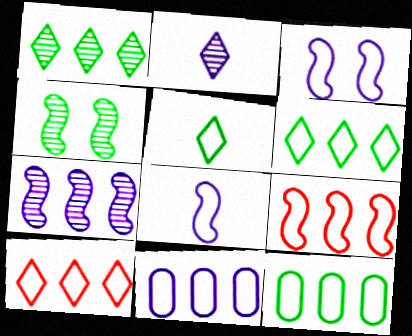[[6, 9, 11]]